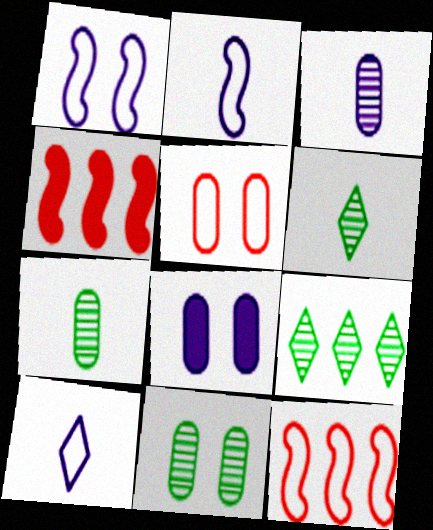[[4, 10, 11], 
[5, 8, 11], 
[6, 8, 12]]